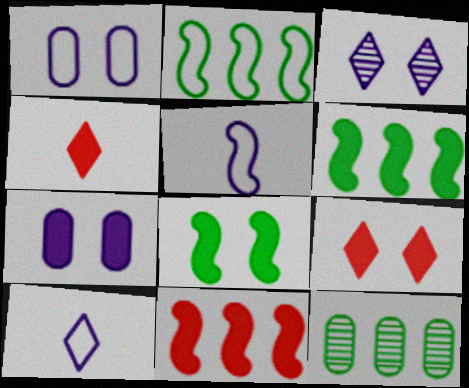[[4, 6, 7], 
[5, 9, 12], 
[7, 8, 9]]